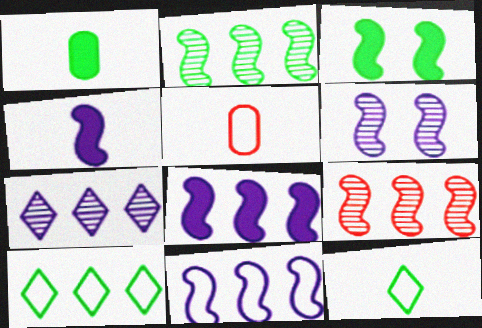[[3, 5, 7], 
[4, 6, 11]]